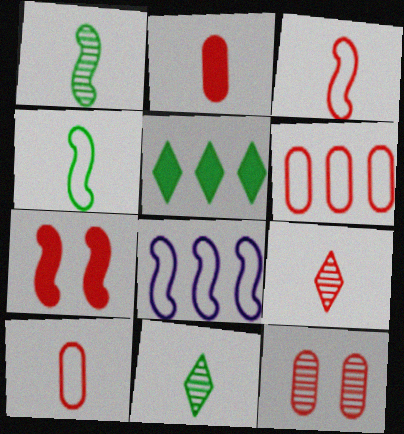[[1, 7, 8], 
[2, 3, 9], 
[2, 6, 12], 
[6, 7, 9]]